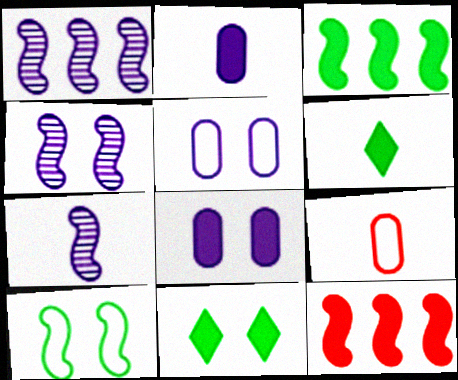[[1, 4, 7], 
[1, 9, 11], 
[2, 11, 12], 
[6, 7, 9], 
[6, 8, 12], 
[7, 10, 12]]